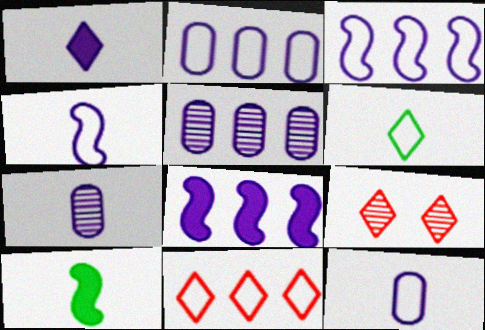[[1, 4, 7], 
[2, 9, 10]]